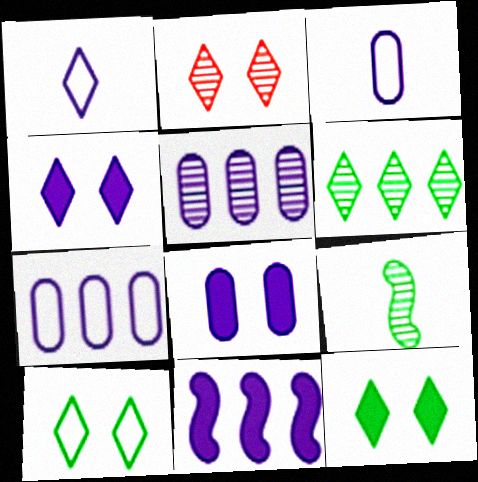[[2, 4, 10], 
[2, 5, 9], 
[3, 5, 8]]